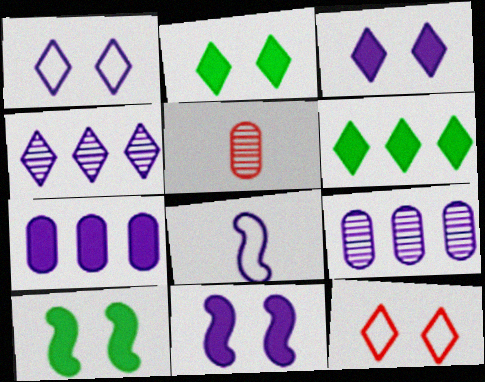[[3, 8, 9]]